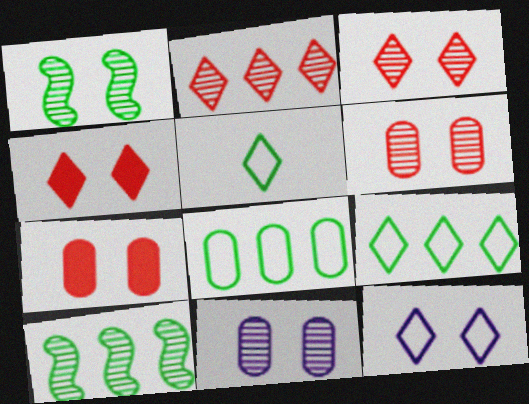[[1, 3, 11], 
[1, 7, 12]]